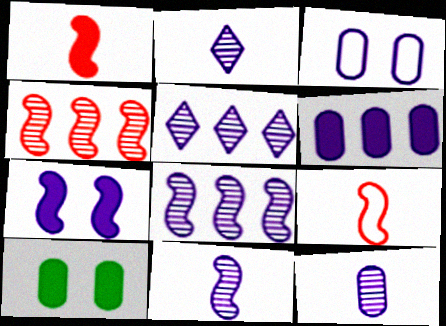[[2, 11, 12], 
[3, 6, 12], 
[5, 9, 10]]